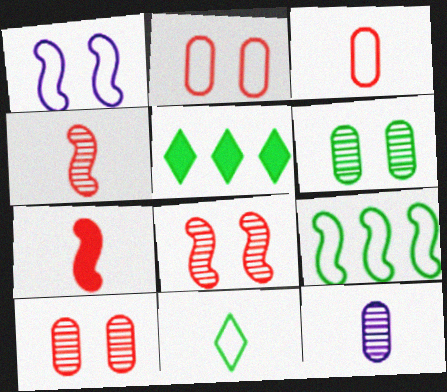[[7, 11, 12]]